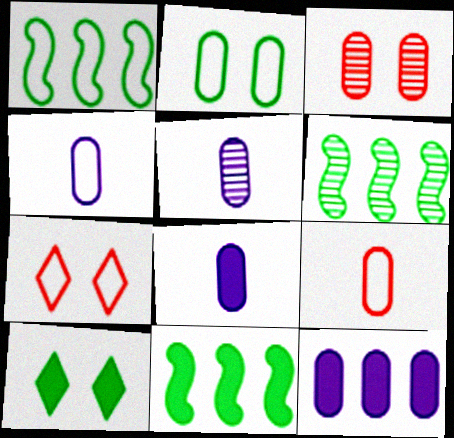[[1, 4, 7], 
[1, 6, 11], 
[4, 5, 8], 
[5, 7, 11], 
[6, 7, 8]]